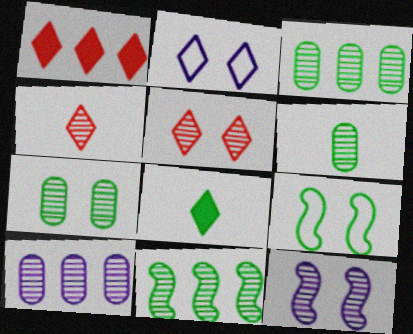[[3, 4, 12], 
[3, 6, 7], 
[3, 8, 9], 
[5, 7, 12]]